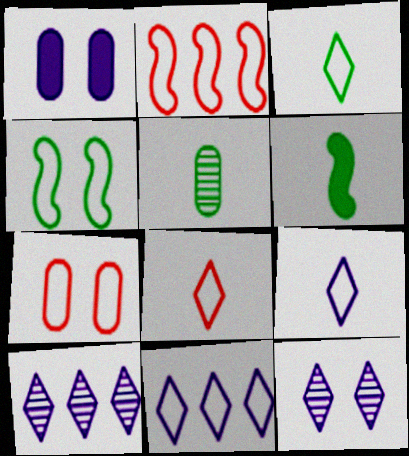[[2, 7, 8], 
[3, 5, 6], 
[3, 8, 9], 
[6, 7, 10]]